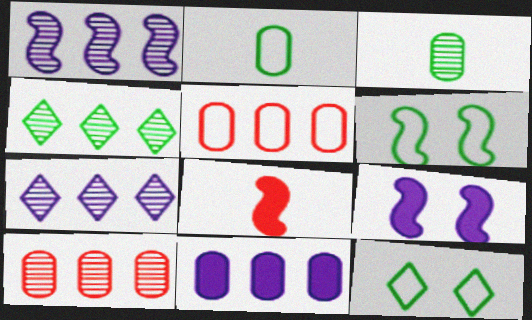[[1, 4, 10], 
[1, 6, 8]]